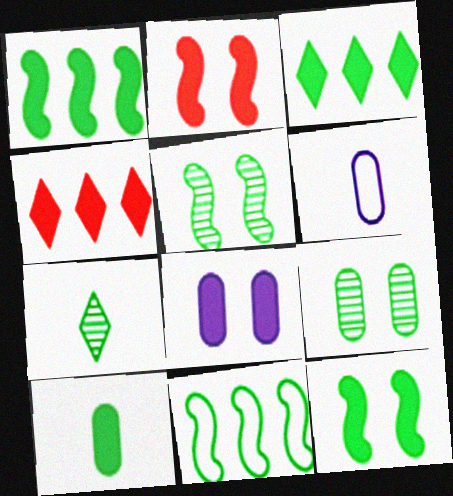[[3, 10, 12], 
[4, 5, 6]]